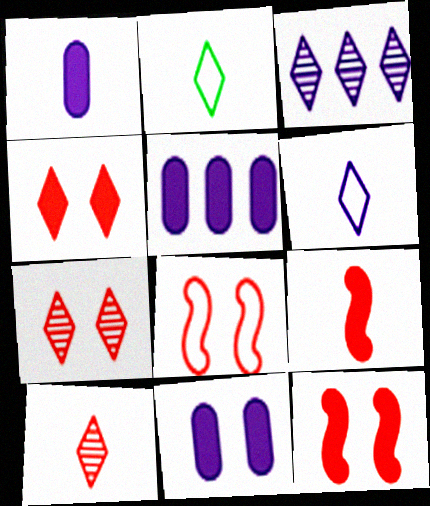[[1, 5, 11], 
[2, 3, 4]]